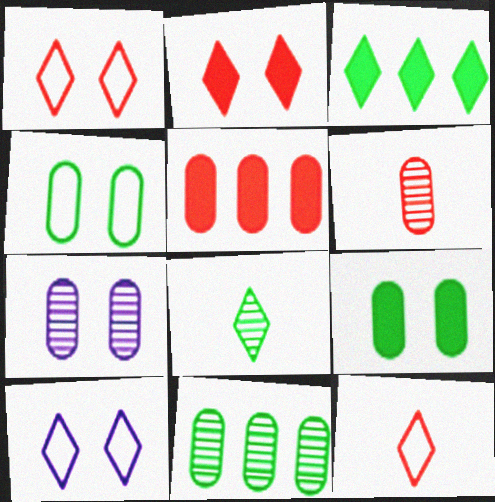[[6, 7, 11]]